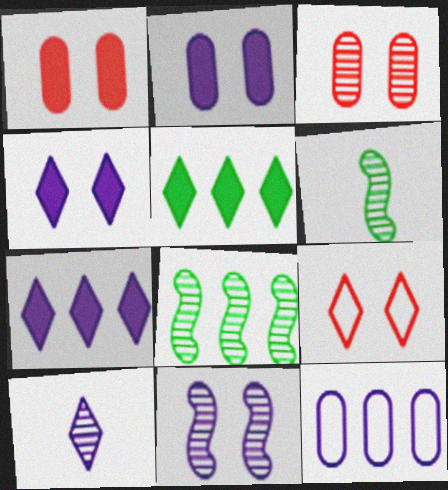[[3, 8, 10], 
[5, 9, 10]]